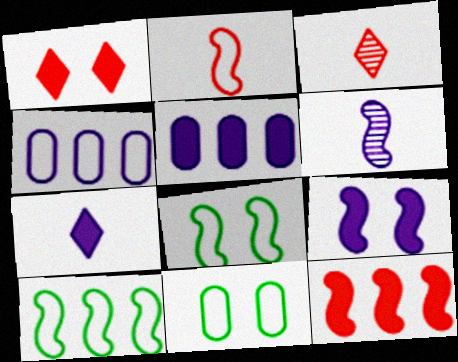[[3, 5, 8], 
[5, 7, 9], 
[6, 8, 12]]